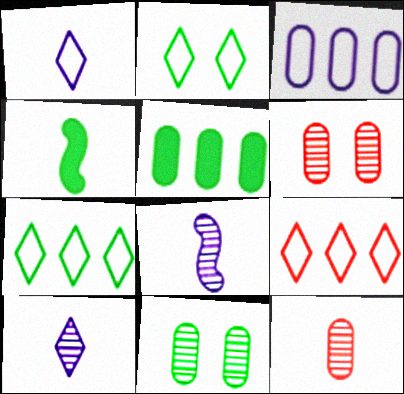[[1, 2, 9], 
[1, 4, 12], 
[4, 7, 11]]